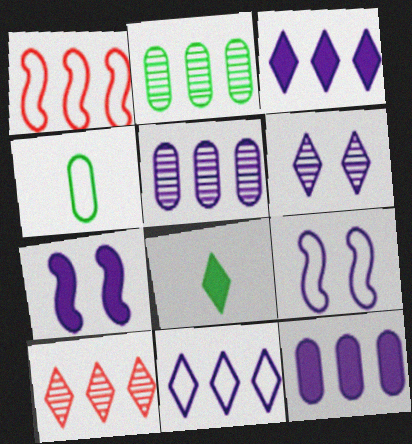[[1, 2, 3], 
[4, 7, 10]]